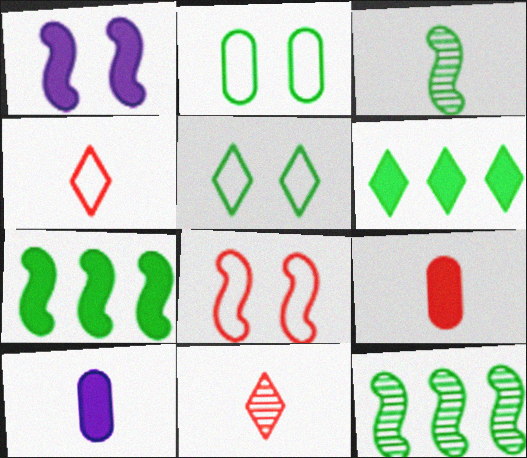[[1, 6, 9], 
[2, 3, 6], 
[3, 4, 10]]